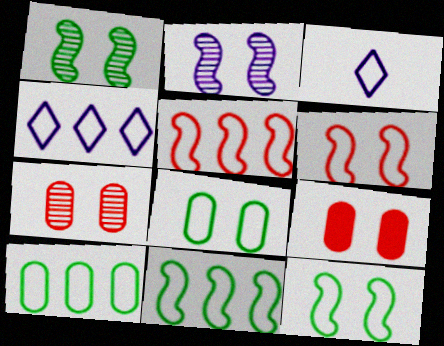[[3, 5, 8], 
[3, 6, 10], 
[4, 5, 10]]